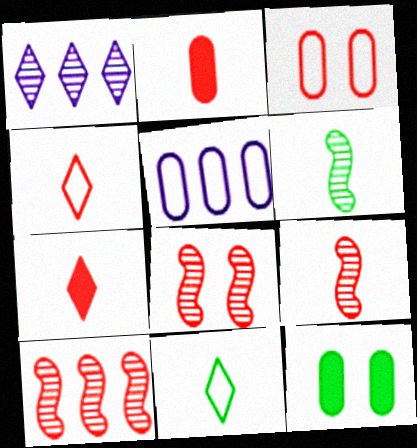[[2, 4, 9], 
[3, 7, 10], 
[8, 9, 10]]